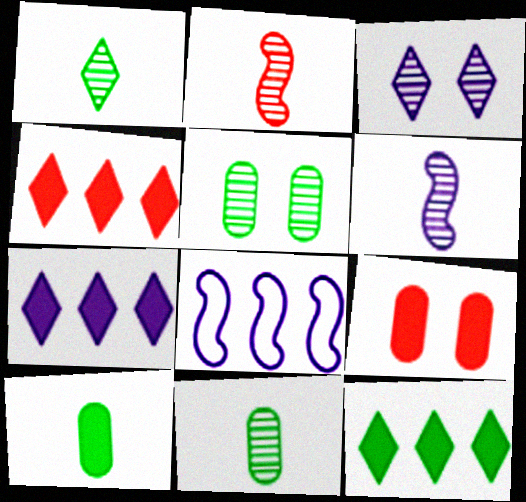[[1, 8, 9], 
[4, 7, 12]]